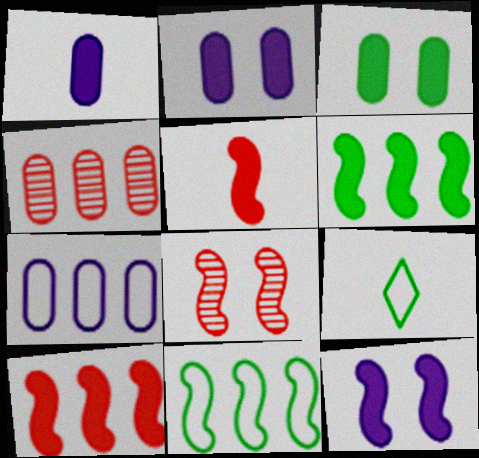[[4, 9, 12], 
[5, 6, 12]]